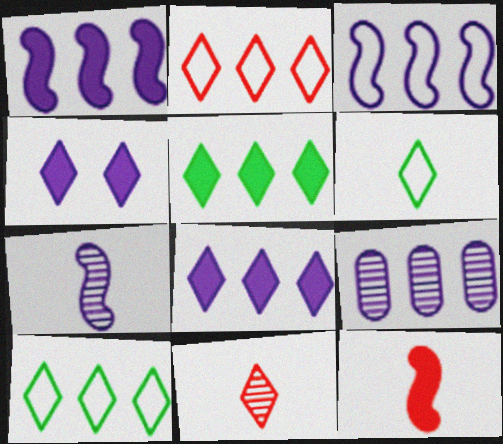[[3, 8, 9], 
[4, 10, 11]]